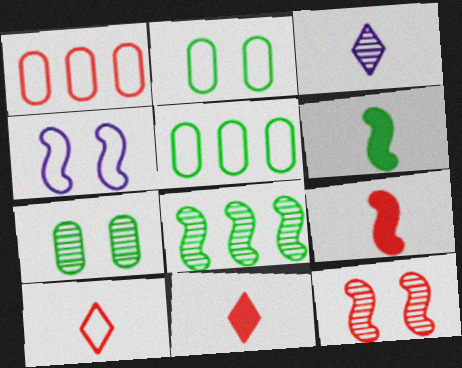[[1, 11, 12], 
[4, 5, 10], 
[4, 8, 9]]